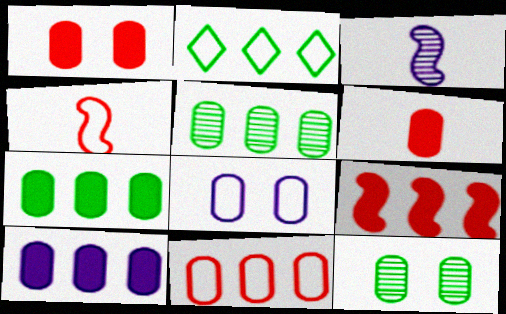[[1, 2, 3], 
[1, 8, 12], 
[2, 4, 8], 
[5, 6, 8], 
[5, 10, 11]]